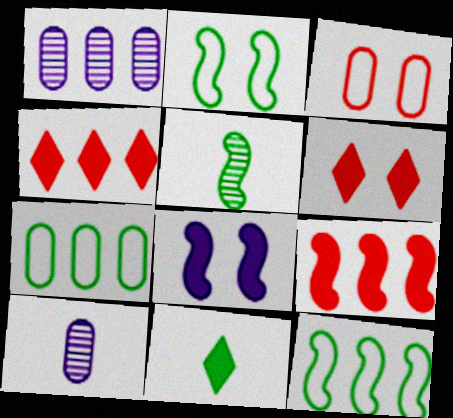[[1, 4, 12], 
[2, 4, 10], 
[6, 10, 12]]